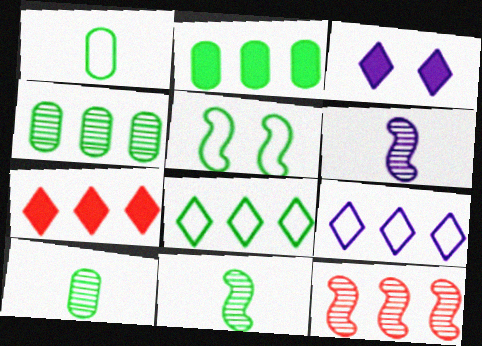[[1, 3, 12], 
[1, 5, 8], 
[2, 9, 12]]